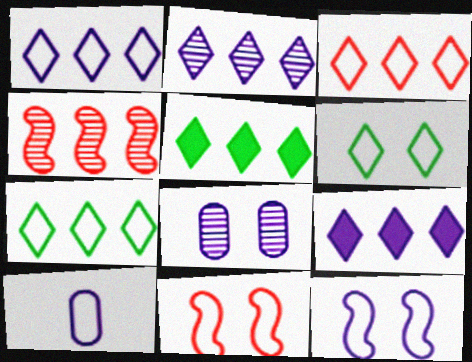[[1, 2, 9], 
[1, 3, 7], 
[1, 10, 12], 
[2, 3, 5], 
[7, 10, 11]]